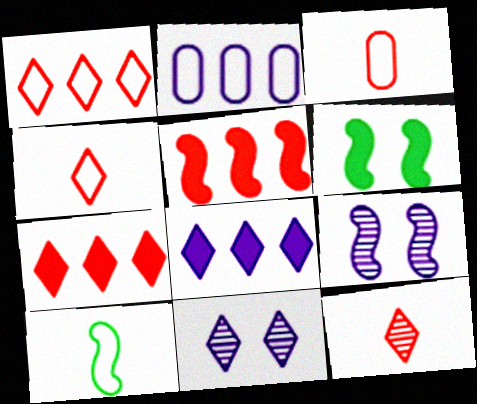[[2, 6, 12], 
[5, 9, 10]]